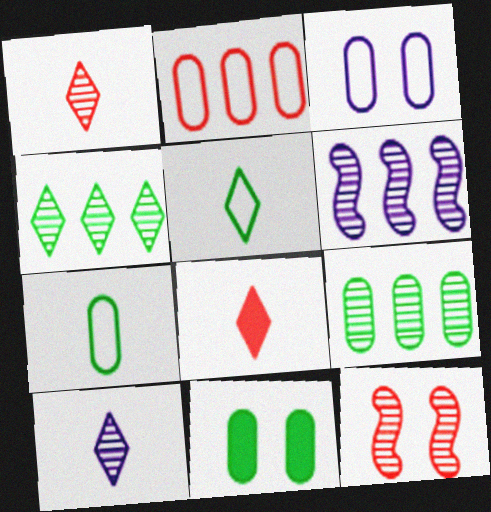[[2, 3, 7], 
[2, 8, 12], 
[5, 8, 10], 
[7, 9, 11], 
[9, 10, 12]]